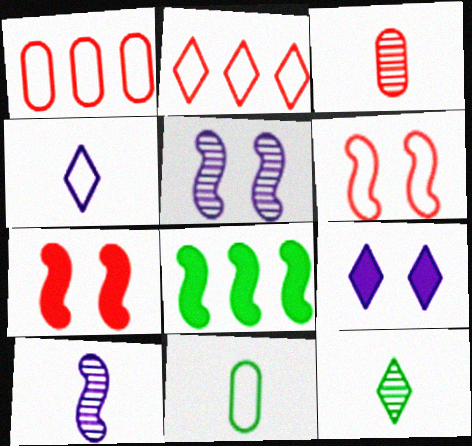[[2, 3, 7], 
[2, 9, 12], 
[3, 10, 12], 
[6, 8, 10]]